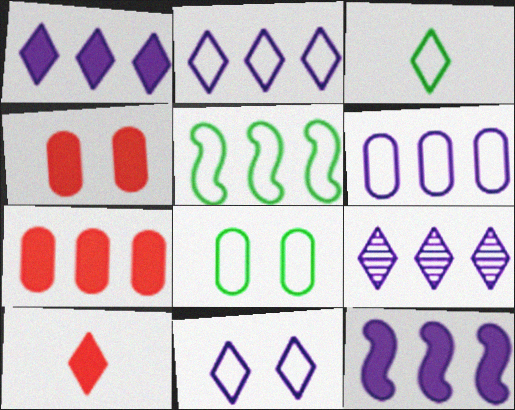[[1, 2, 9], 
[3, 5, 8], 
[5, 7, 9], 
[6, 9, 12]]